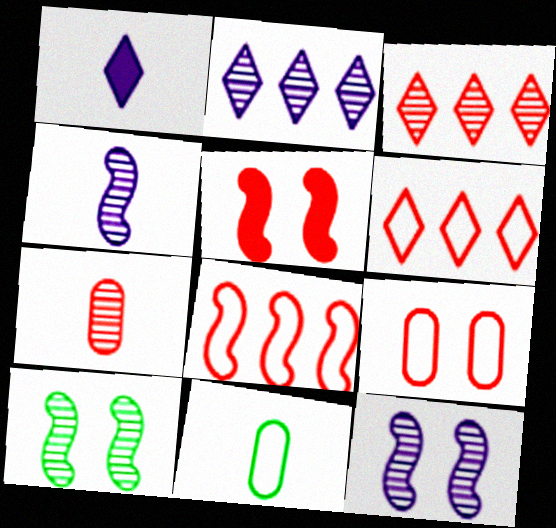[[2, 5, 11], 
[2, 7, 10], 
[5, 6, 7]]